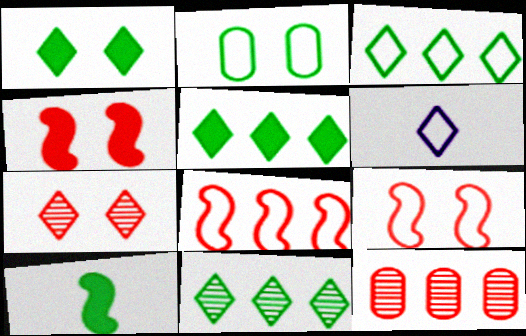[[2, 6, 8], 
[2, 10, 11], 
[3, 5, 11], 
[5, 6, 7]]